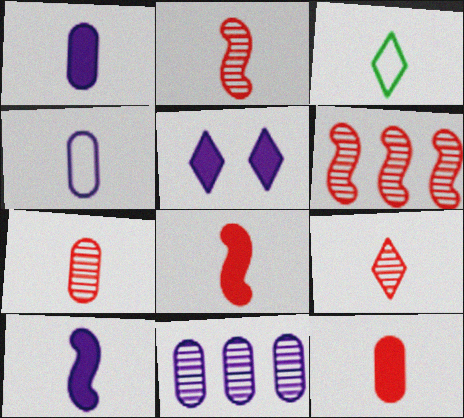[[1, 2, 3], 
[2, 7, 9], 
[3, 7, 10]]